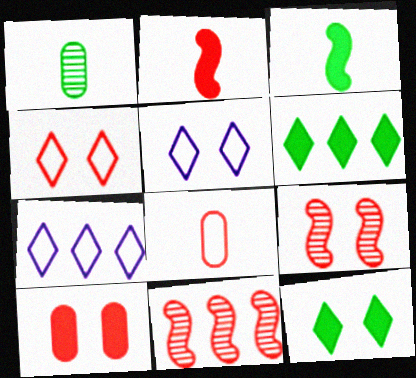[[4, 9, 10]]